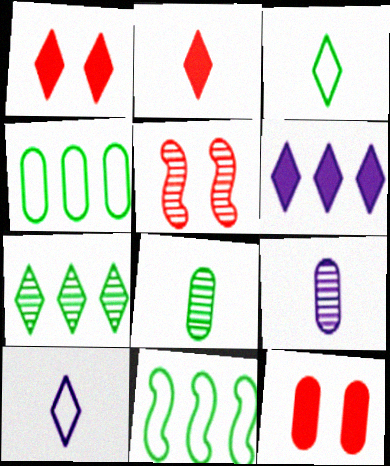[[1, 7, 10], 
[1, 9, 11], 
[4, 9, 12], 
[5, 7, 9]]